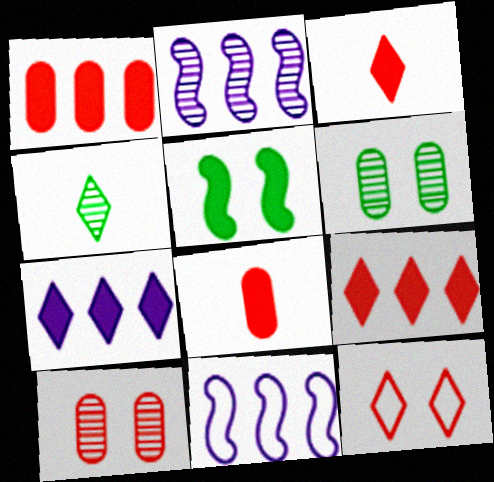[[2, 4, 10], 
[3, 6, 11], 
[4, 7, 12], 
[5, 7, 8]]